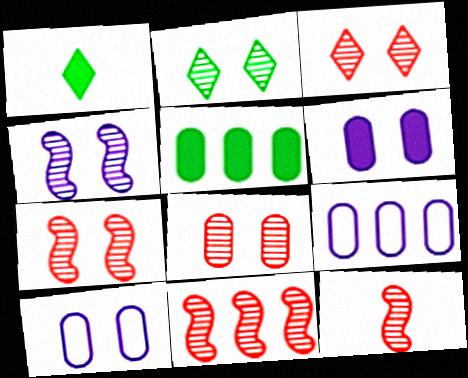[[1, 7, 9], 
[1, 10, 11], 
[2, 4, 8], 
[3, 7, 8], 
[7, 11, 12]]